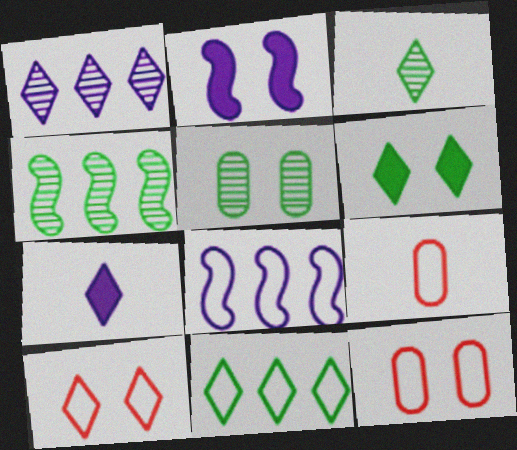[[2, 5, 10], 
[3, 4, 5], 
[3, 6, 11], 
[4, 7, 12]]